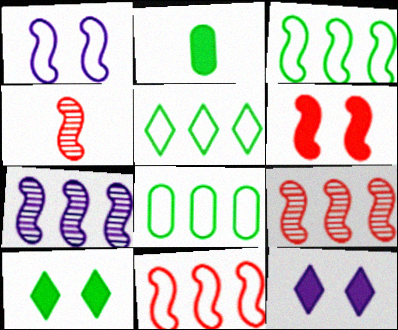[[3, 5, 8], 
[4, 6, 11], 
[4, 8, 12]]